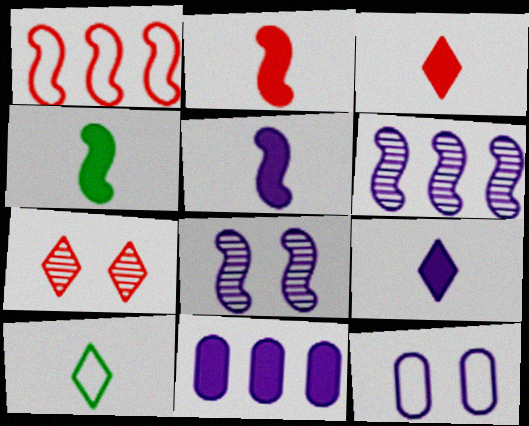[[1, 4, 8], 
[1, 10, 12], 
[2, 4, 5], 
[6, 9, 12]]